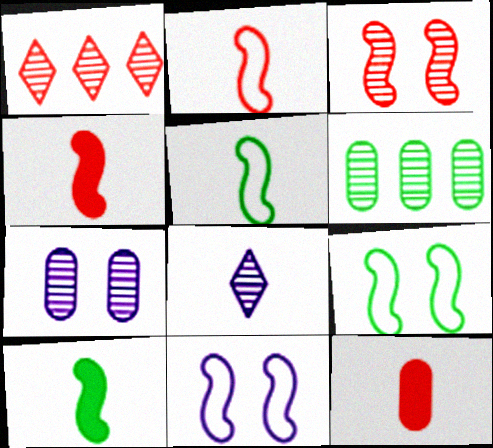[[3, 6, 8], 
[5, 8, 12]]